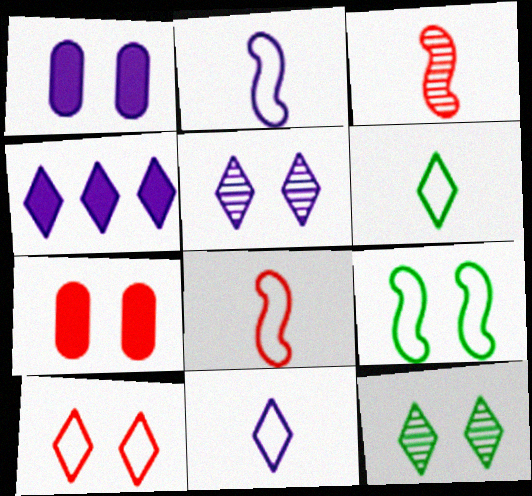[[4, 5, 11], 
[5, 7, 9]]